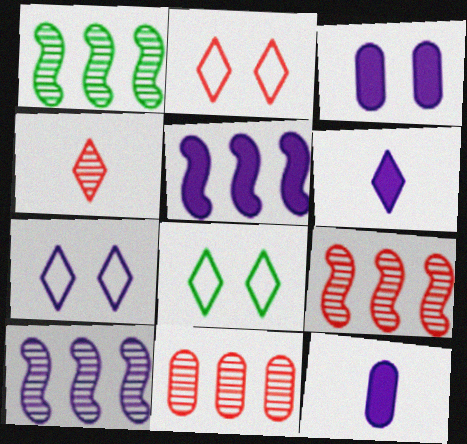[[1, 2, 12], 
[1, 9, 10], 
[2, 7, 8], 
[3, 5, 6], 
[7, 10, 12], 
[8, 9, 12]]